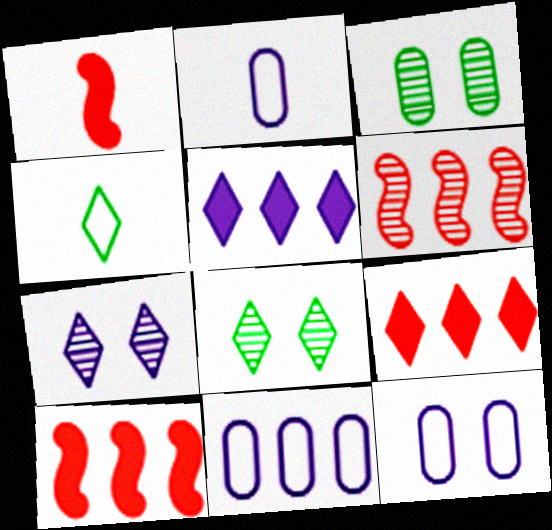[[1, 8, 11], 
[2, 8, 10], 
[2, 11, 12], 
[4, 7, 9]]